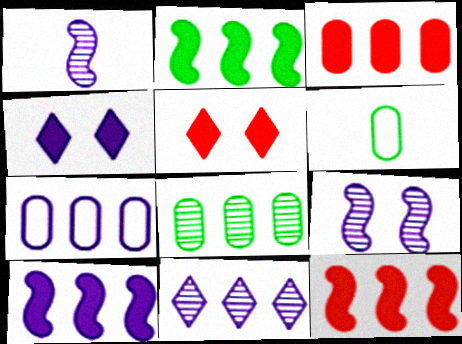[[1, 4, 7], 
[2, 10, 12], 
[3, 7, 8], 
[7, 10, 11]]